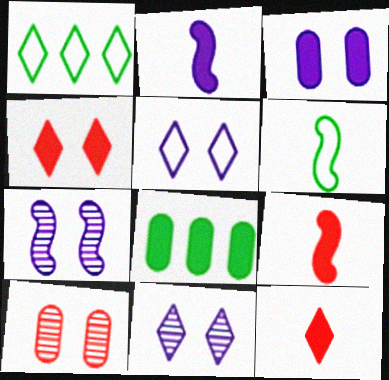[[1, 2, 10], 
[1, 11, 12], 
[2, 4, 8], 
[3, 5, 7]]